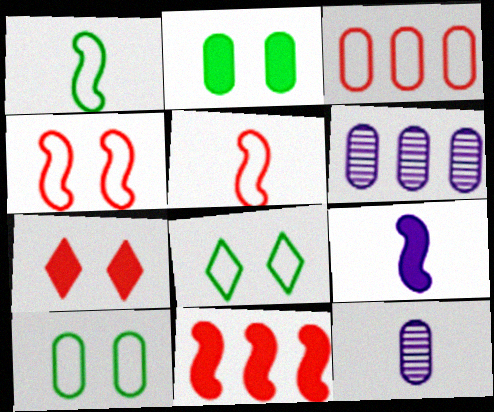[[1, 6, 7], 
[2, 3, 12], 
[8, 11, 12]]